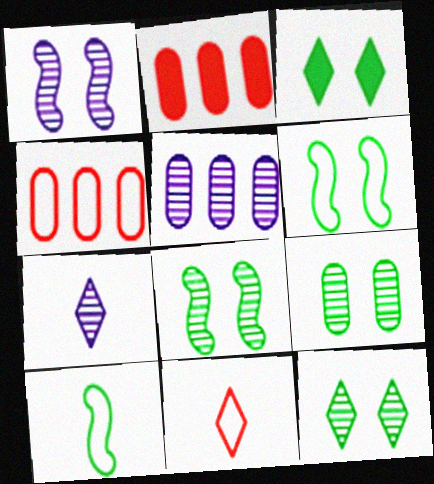[[1, 5, 7], 
[2, 6, 7], 
[3, 6, 9], 
[8, 9, 12]]